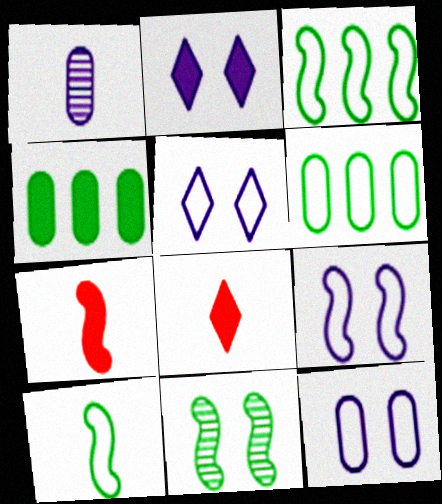[[1, 8, 10], 
[2, 4, 7], 
[5, 9, 12]]